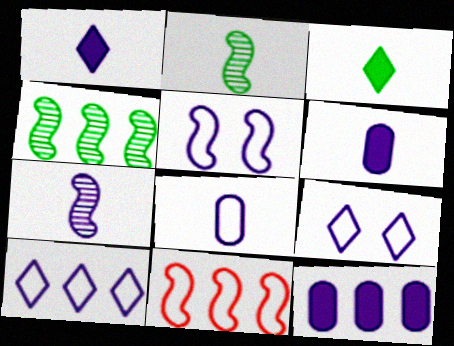[[1, 7, 8], 
[5, 8, 10], 
[7, 9, 12]]